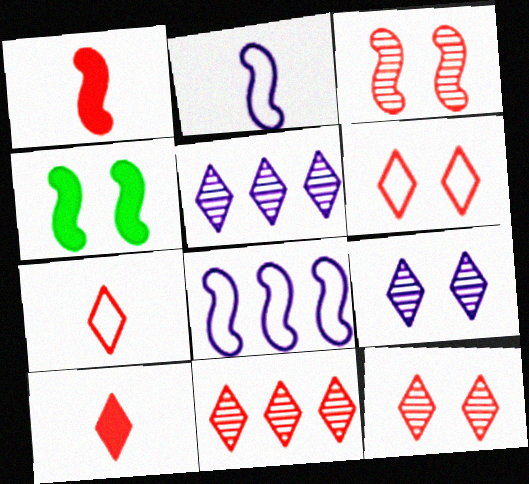[[6, 10, 11]]